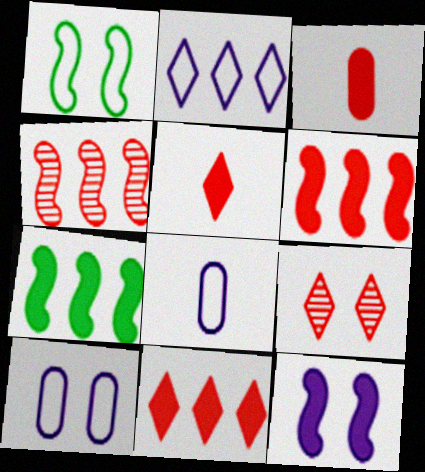[[7, 8, 9]]